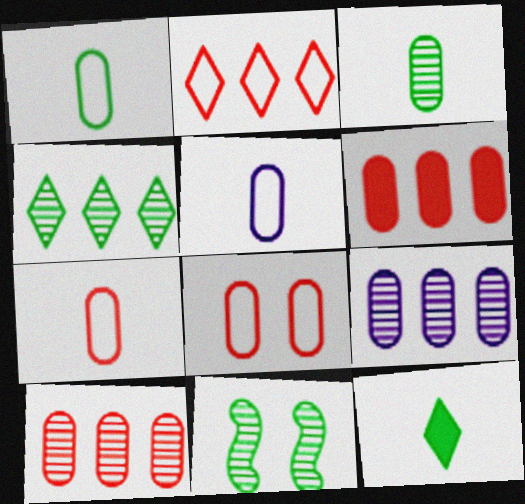[[1, 5, 7], 
[3, 4, 11]]